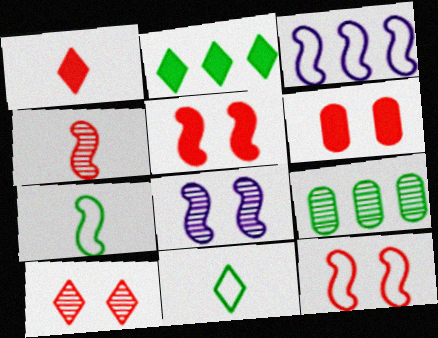[[3, 7, 12], 
[6, 10, 12]]